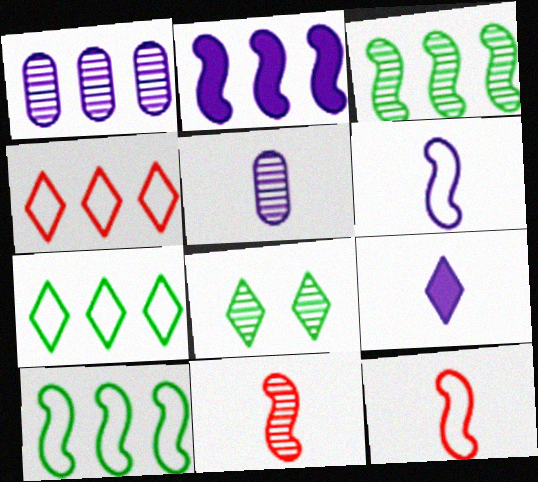[[1, 8, 11], 
[4, 8, 9], 
[5, 6, 9]]